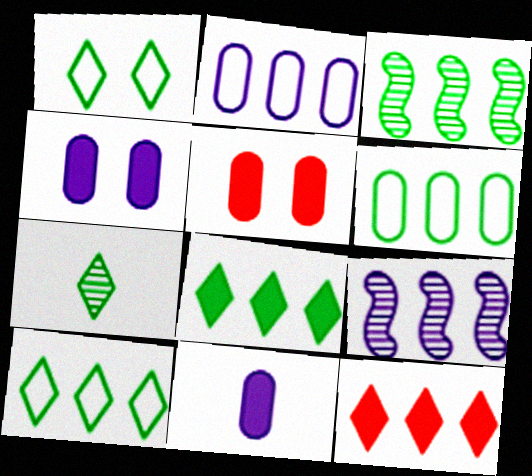[[1, 7, 8], 
[2, 3, 12], 
[3, 6, 8], 
[6, 9, 12]]